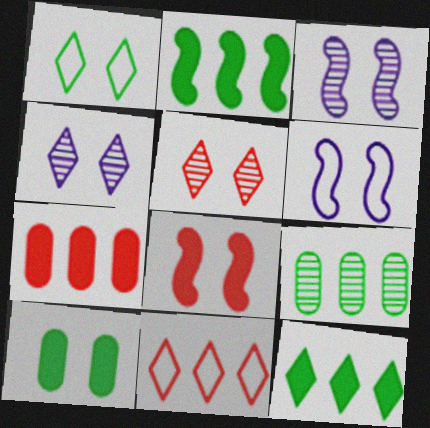[[5, 6, 10]]